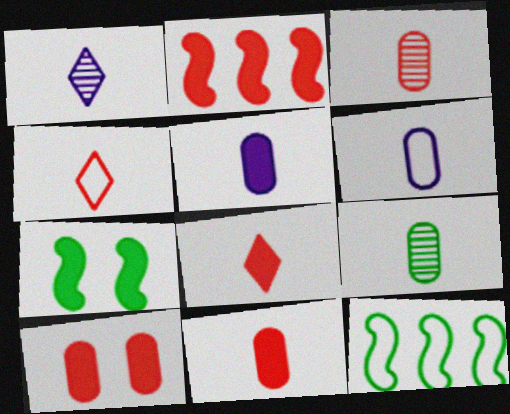[[1, 10, 12], 
[2, 8, 10], 
[6, 9, 11]]